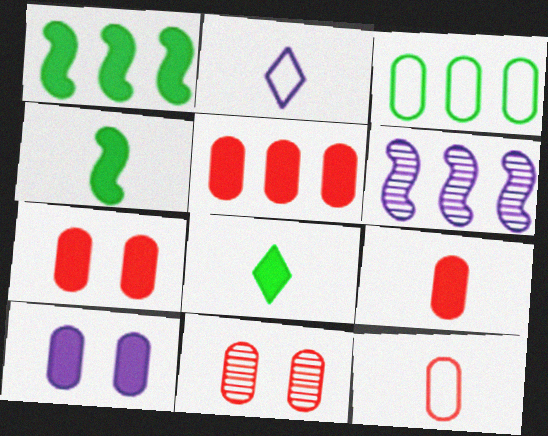[[1, 2, 11], 
[2, 6, 10], 
[5, 7, 9], 
[5, 11, 12]]